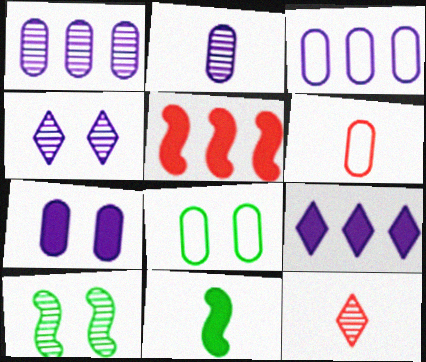[[1, 10, 12], 
[2, 3, 7], 
[3, 6, 8], 
[6, 9, 10]]